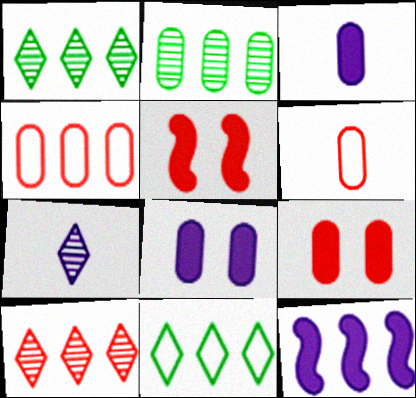[[1, 4, 12], 
[2, 6, 8], 
[5, 6, 10]]